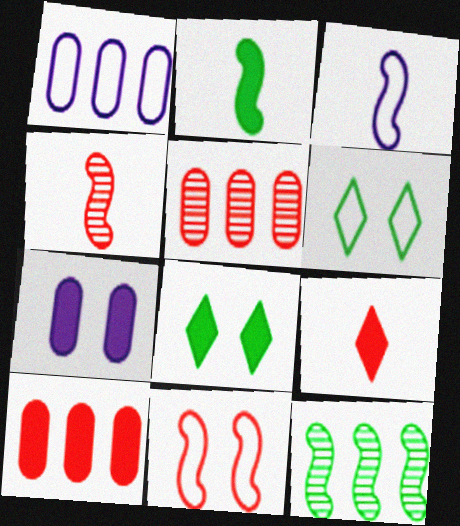[[1, 4, 8], 
[2, 3, 4], 
[3, 5, 8], 
[5, 9, 11]]